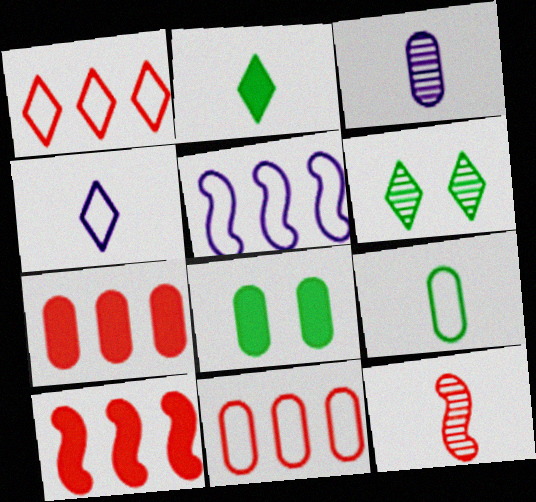[[3, 8, 11]]